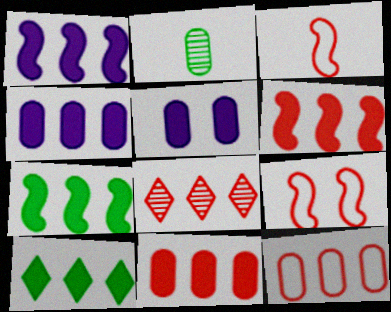[[1, 6, 7], 
[1, 10, 11], 
[2, 5, 12], 
[4, 6, 10], 
[6, 8, 12]]